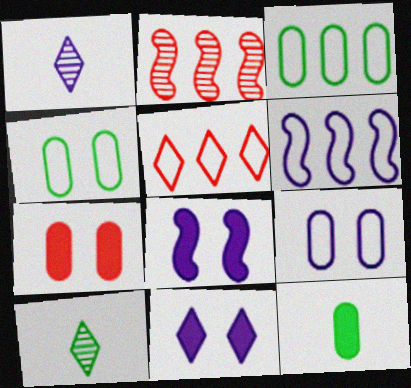[[3, 5, 6], 
[5, 10, 11], 
[6, 7, 10]]